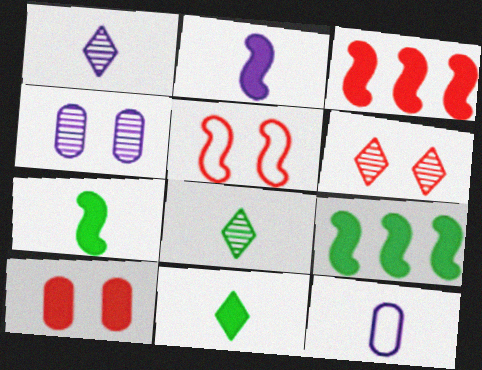[[1, 2, 12], 
[5, 6, 10], 
[6, 9, 12]]